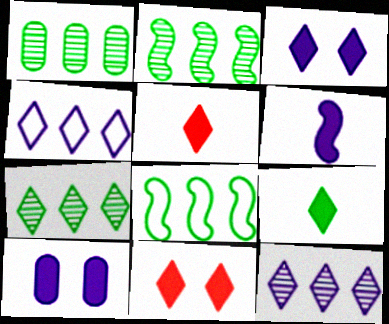[[1, 2, 7]]